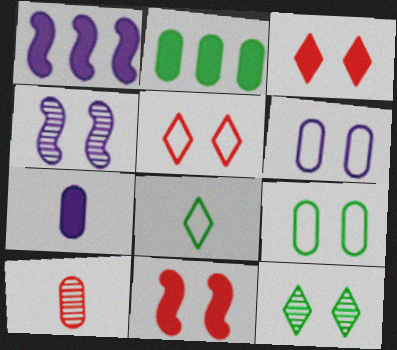[[2, 6, 10], 
[3, 4, 9], 
[6, 11, 12]]